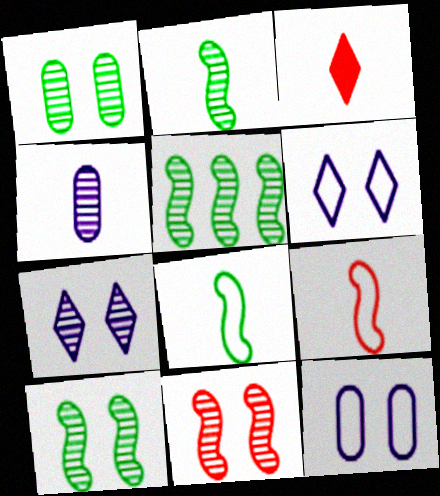[[1, 7, 11], 
[2, 5, 10], 
[3, 4, 8], 
[3, 5, 12]]